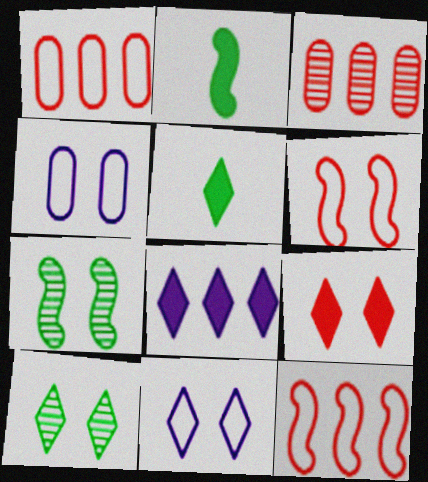[[2, 3, 11], 
[4, 7, 9], 
[5, 8, 9], 
[9, 10, 11]]